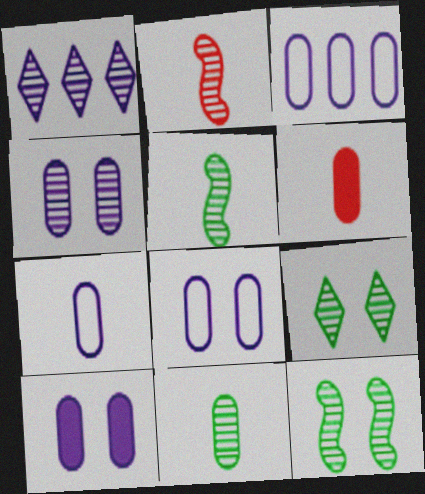[[3, 7, 8], 
[4, 8, 10], 
[6, 7, 11]]